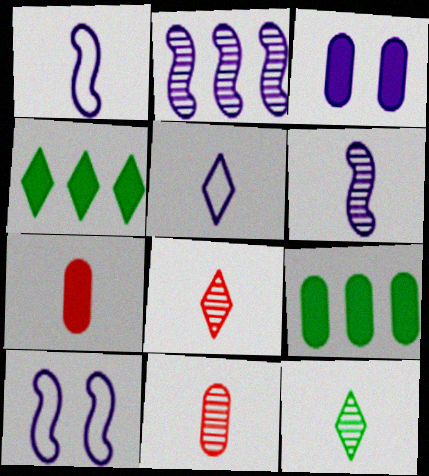[[1, 7, 12], 
[2, 3, 5], 
[3, 7, 9], 
[4, 10, 11], 
[6, 11, 12], 
[8, 9, 10]]